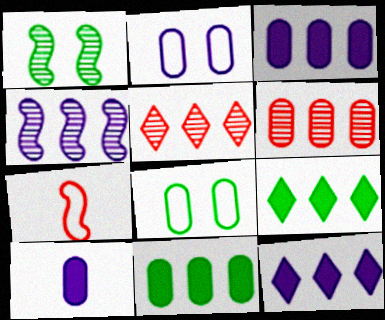[[6, 8, 10]]